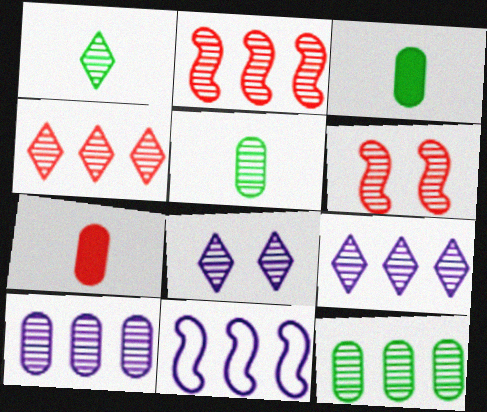[[1, 4, 8], 
[1, 6, 10], 
[2, 5, 8], 
[2, 9, 12], 
[5, 6, 9]]